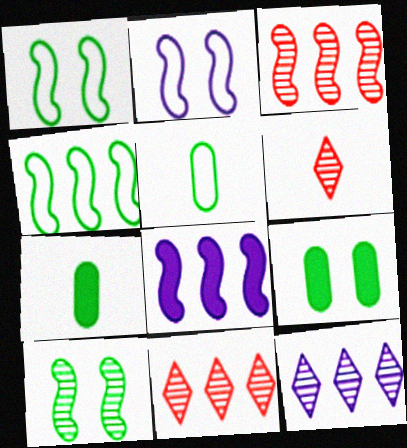[[2, 7, 11], 
[3, 4, 8]]